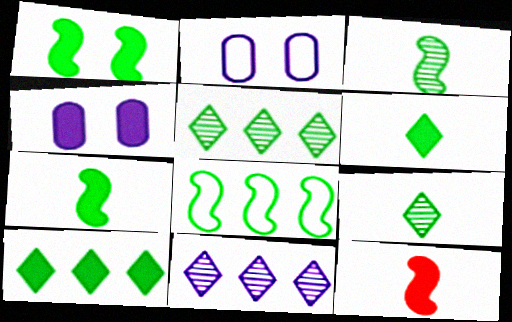[[1, 3, 8], 
[2, 5, 12], 
[4, 10, 12]]